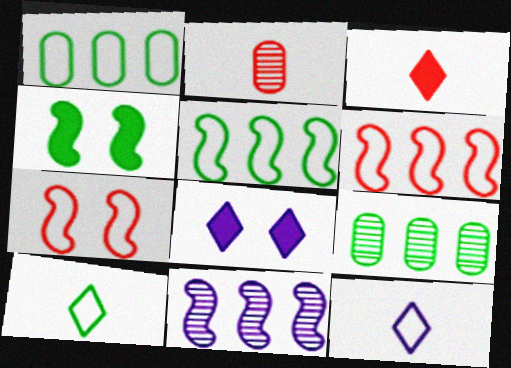[[1, 7, 12], 
[2, 5, 8], 
[4, 9, 10]]